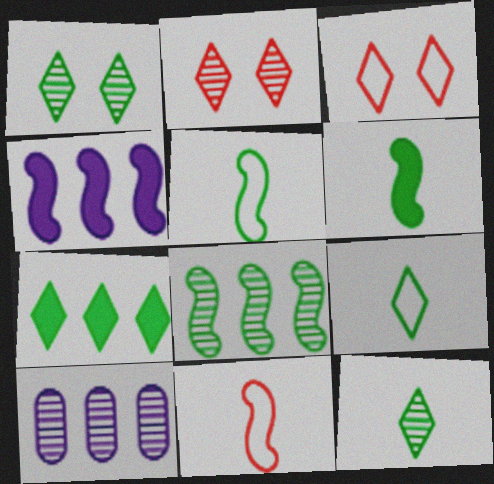[[1, 7, 9], 
[3, 6, 10]]